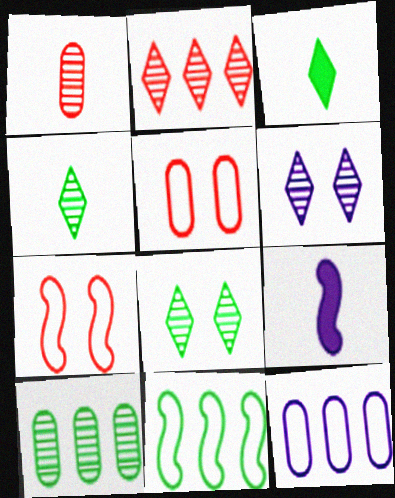[[2, 4, 6], 
[6, 9, 12]]